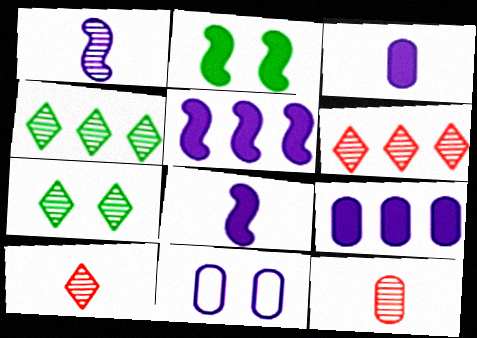[]